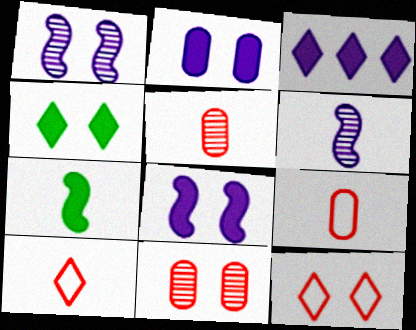[]